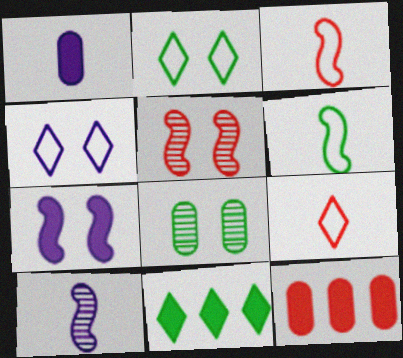[[2, 10, 12], 
[5, 9, 12], 
[6, 8, 11]]